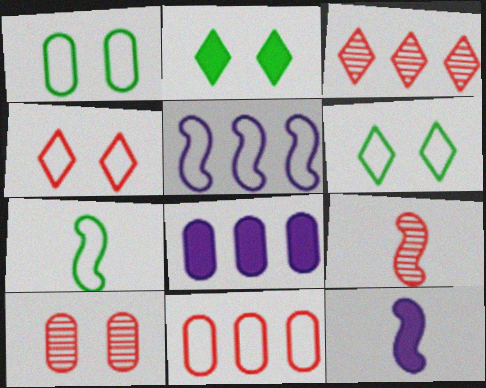[[1, 3, 12], 
[3, 9, 10], 
[6, 8, 9], 
[7, 9, 12]]